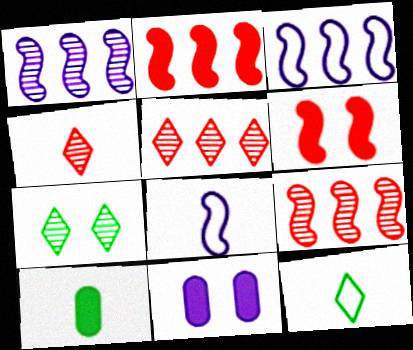[[4, 8, 10], 
[9, 11, 12]]